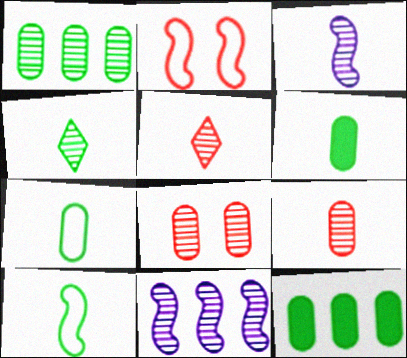[[3, 4, 9], 
[4, 6, 10], 
[4, 8, 11]]